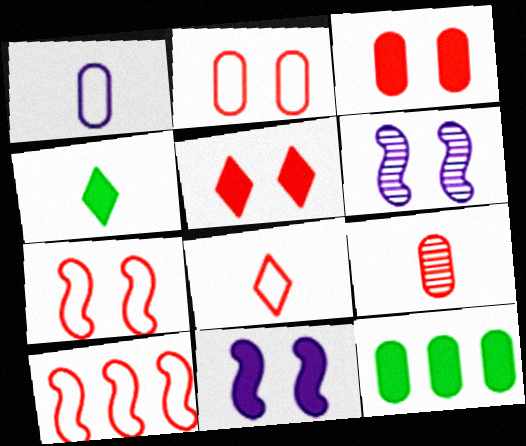[[2, 8, 10], 
[5, 9, 10], 
[6, 8, 12]]